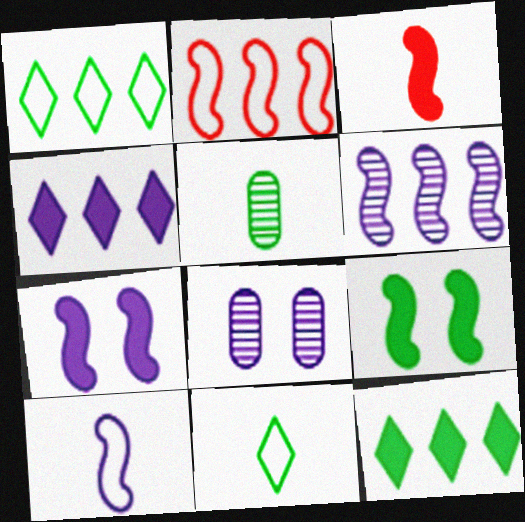[[1, 3, 8], 
[1, 5, 9], 
[4, 8, 10], 
[6, 7, 10]]